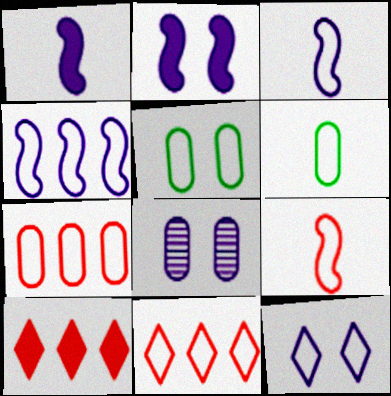[[2, 8, 12], 
[3, 5, 11]]